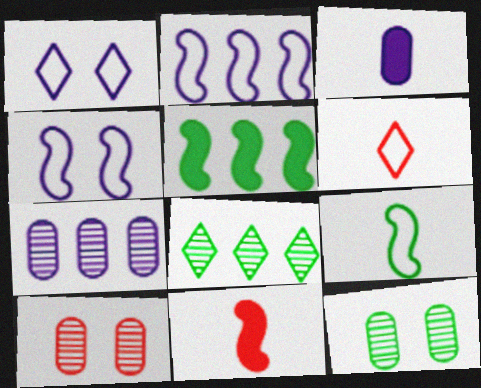[]